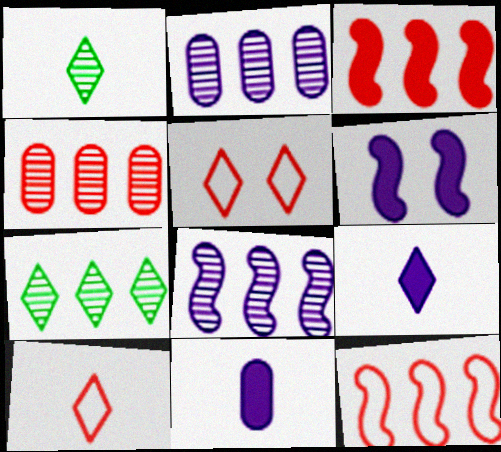[[1, 9, 10], 
[4, 7, 8], 
[5, 7, 9]]